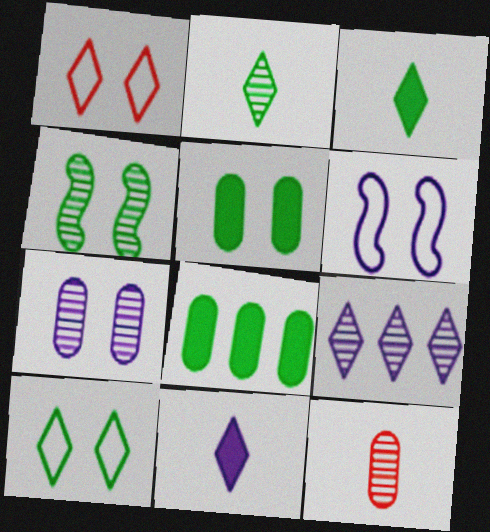[[1, 3, 9], 
[4, 5, 10], 
[4, 9, 12]]